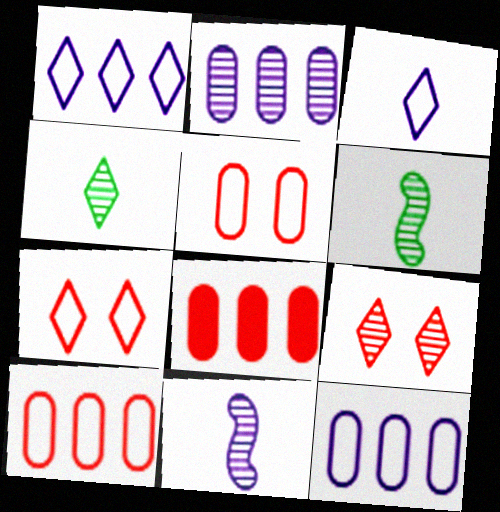[[2, 6, 9]]